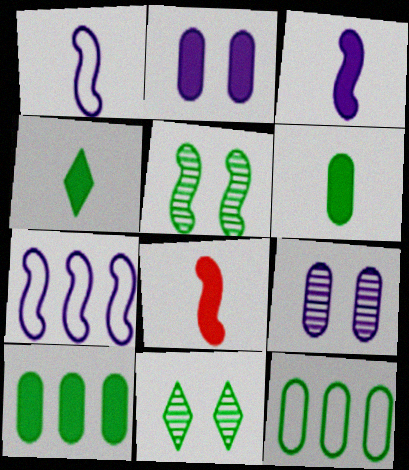[[4, 5, 12], 
[5, 7, 8]]